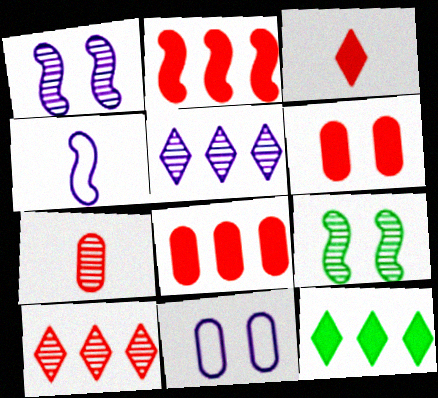[[2, 3, 6], 
[2, 4, 9], 
[5, 7, 9]]